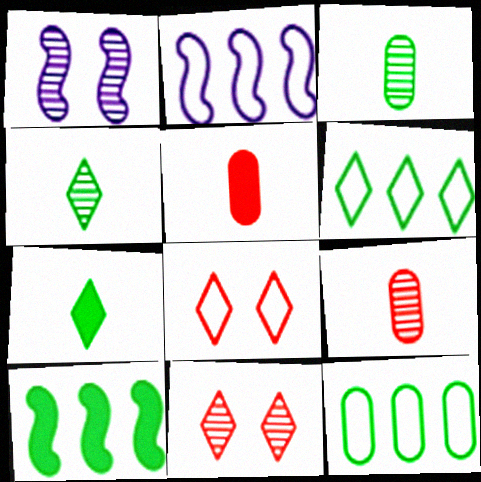[[1, 5, 6]]